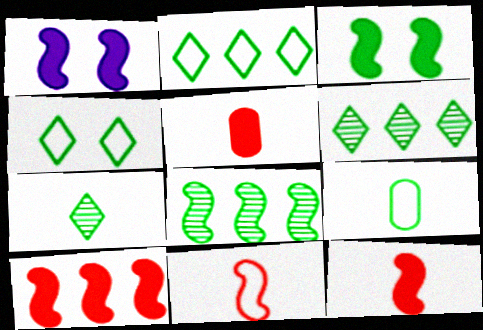[[1, 8, 11], 
[3, 6, 9]]